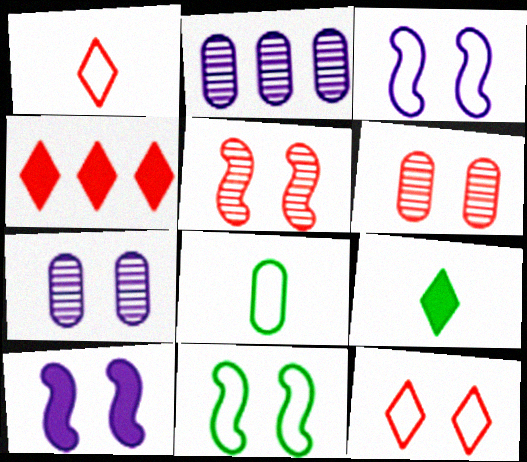[[5, 10, 11]]